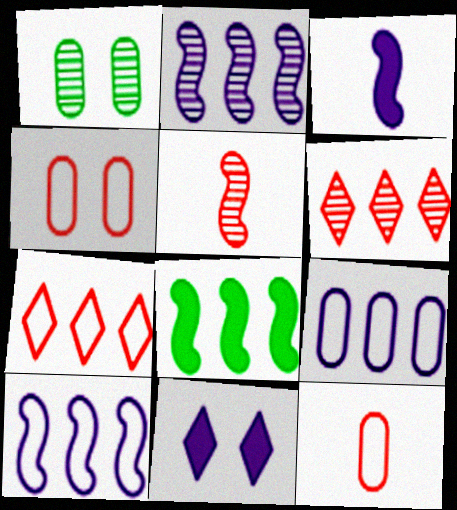[[1, 3, 7], 
[6, 8, 9]]